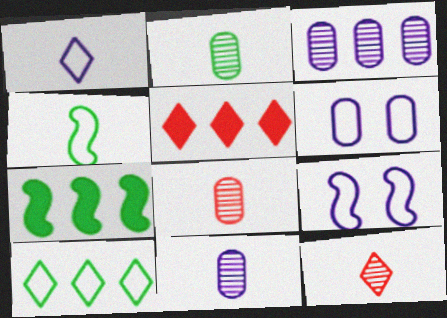[[2, 5, 9], 
[2, 8, 11], 
[6, 7, 12]]